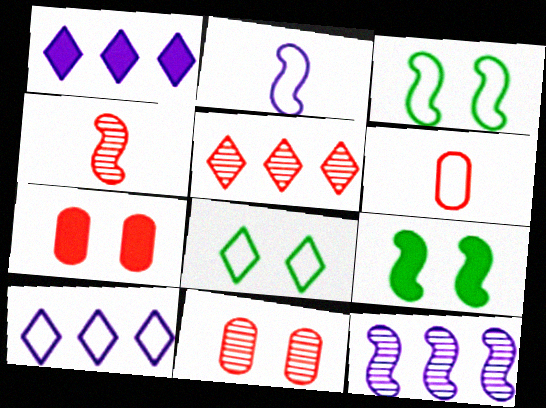[[3, 6, 10], 
[4, 5, 11]]